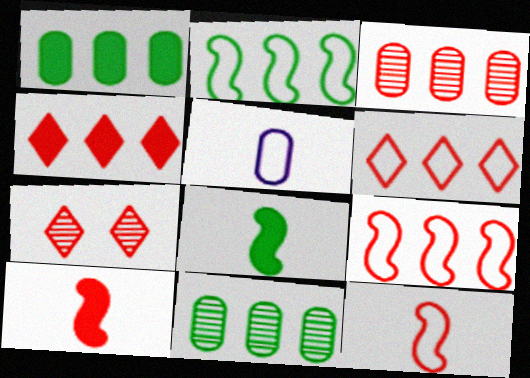[[3, 4, 9]]